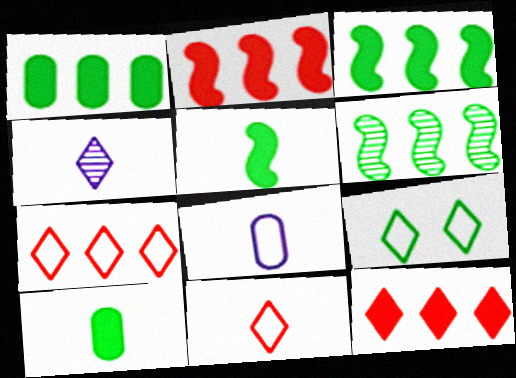[[4, 9, 12], 
[6, 9, 10]]